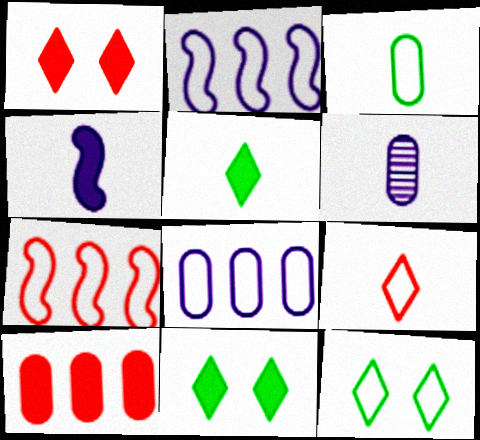[[4, 10, 11], 
[6, 7, 11]]